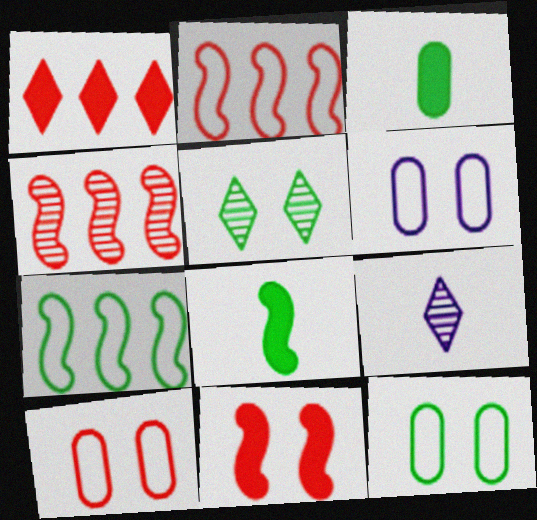[[3, 5, 7], 
[5, 6, 11], 
[6, 10, 12]]